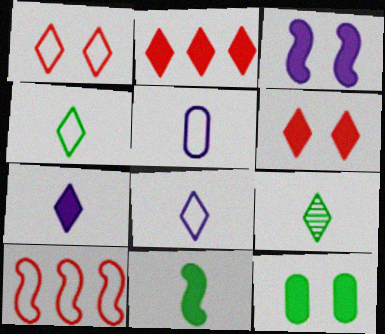[[3, 6, 12]]